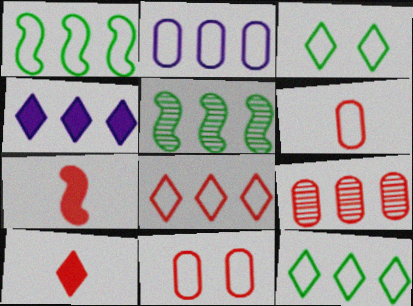[[1, 2, 8], 
[1, 4, 9]]